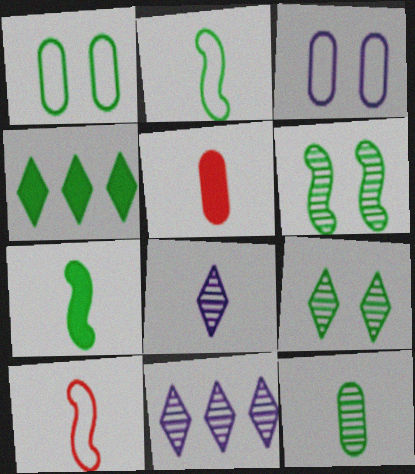[[2, 5, 8]]